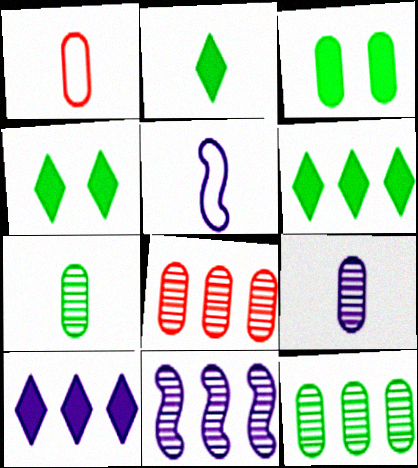[[1, 4, 11], 
[2, 4, 6], 
[4, 5, 8]]